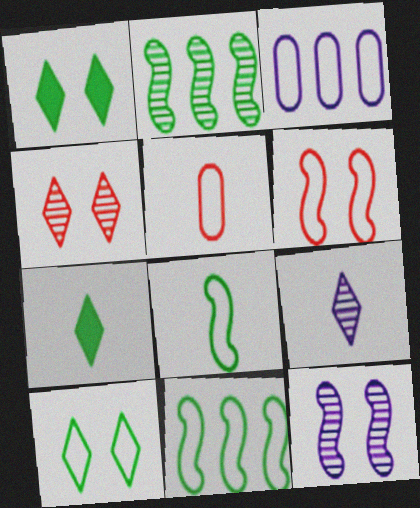[]